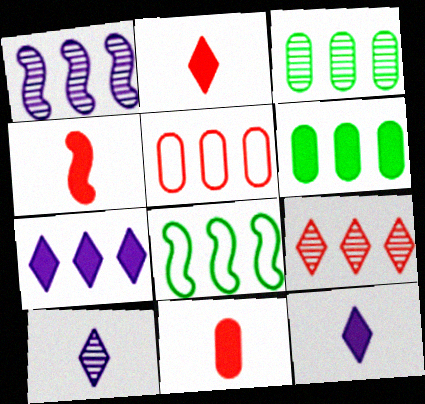[[1, 3, 9], 
[2, 4, 11]]